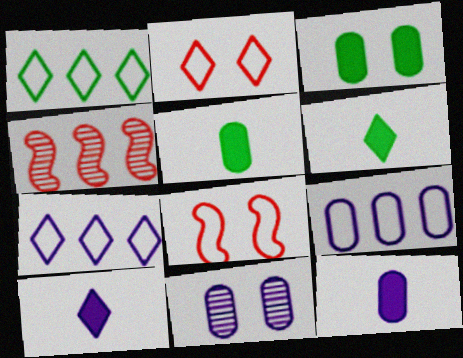[[9, 11, 12]]